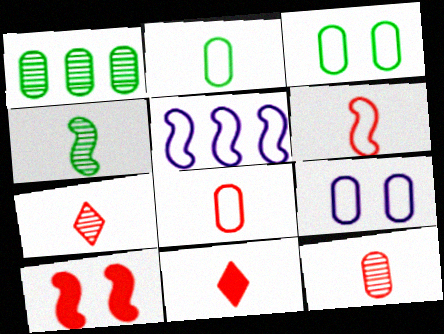[[4, 5, 10], 
[6, 11, 12]]